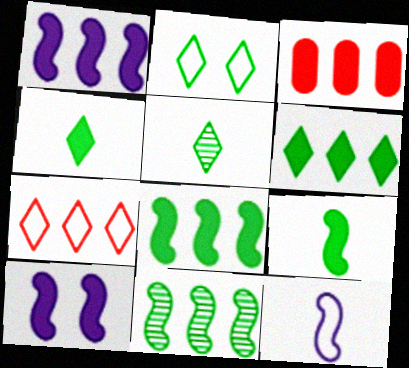[[1, 3, 6], 
[2, 5, 6], 
[3, 4, 10]]